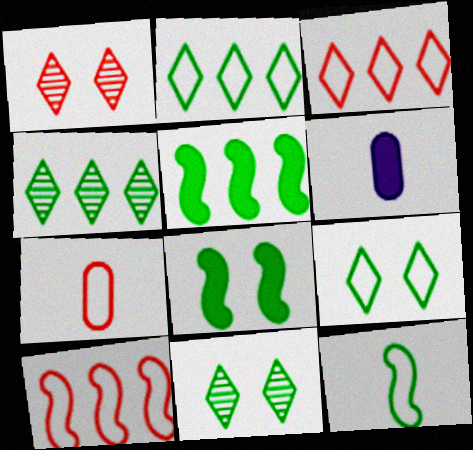[[6, 10, 11]]